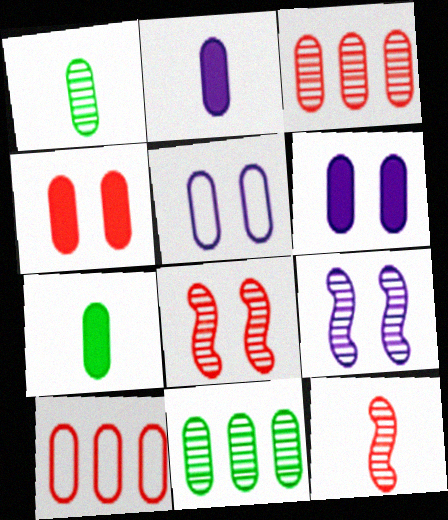[[1, 6, 10], 
[3, 5, 7]]